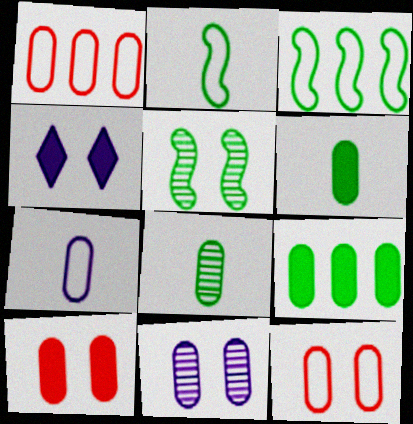[[1, 6, 11], 
[4, 5, 12]]